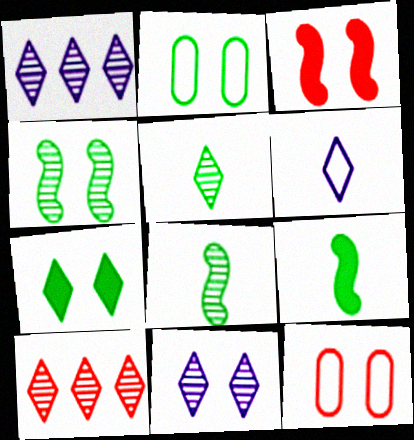[[1, 9, 12], 
[2, 3, 11], 
[2, 4, 7], 
[5, 10, 11], 
[6, 7, 10]]